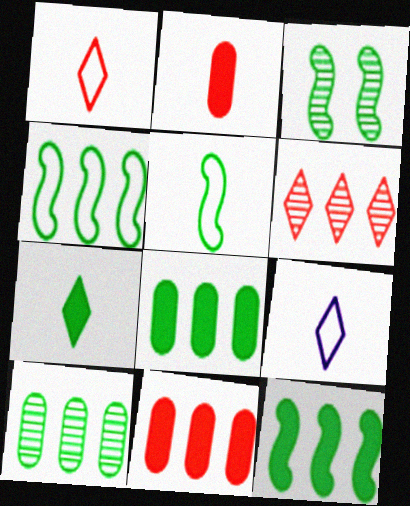[[3, 5, 12], 
[3, 9, 11]]